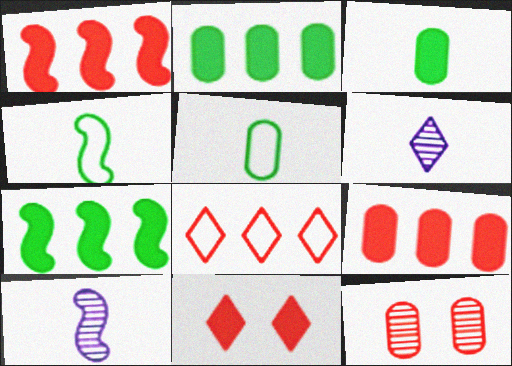[]